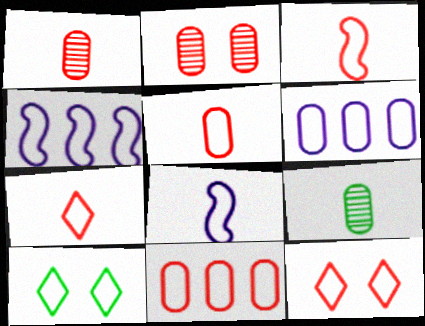[[3, 5, 7], 
[3, 6, 10], 
[3, 11, 12], 
[4, 5, 10], 
[8, 10, 11]]